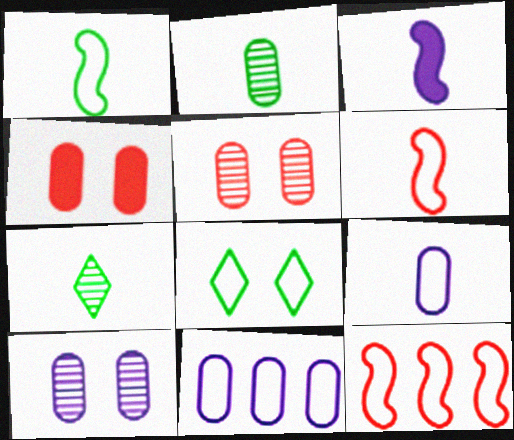[[2, 4, 11], 
[6, 8, 11], 
[8, 9, 12]]